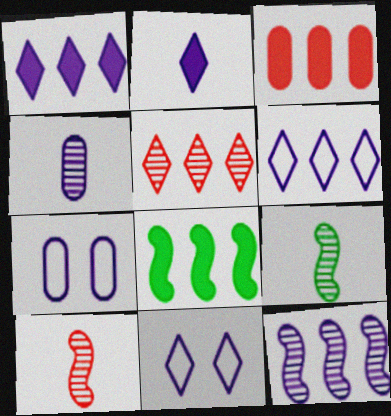[[1, 3, 8], 
[2, 7, 12], 
[3, 9, 11]]